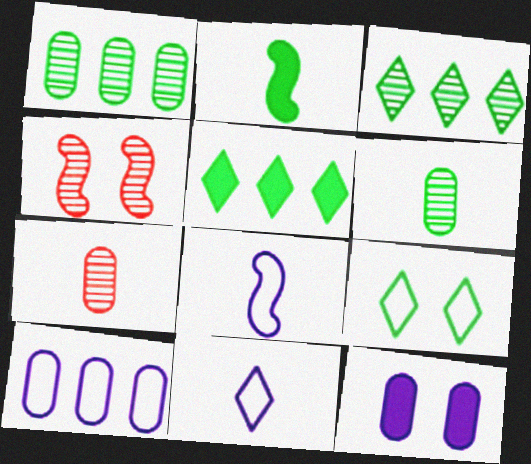[[1, 2, 9], 
[2, 7, 11], 
[4, 9, 12]]